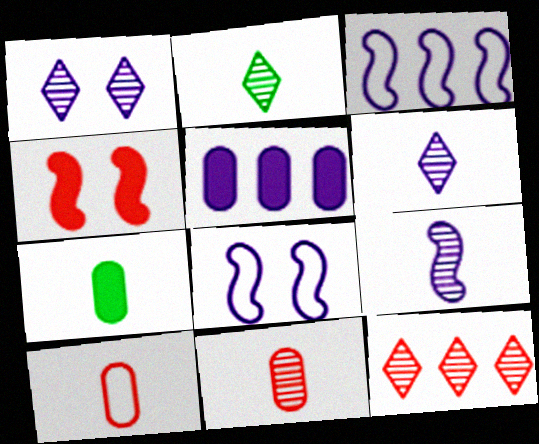[[1, 2, 12], 
[2, 9, 11], 
[4, 10, 12], 
[5, 6, 8], 
[7, 8, 12]]